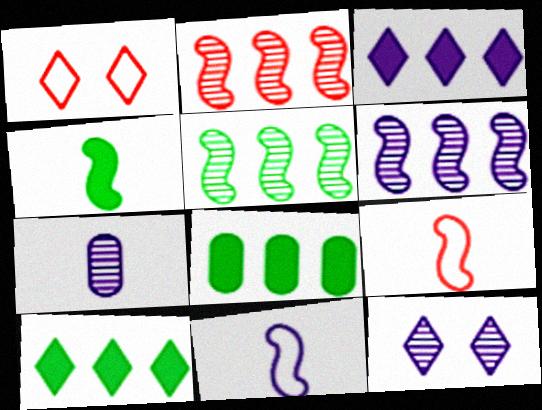[[2, 5, 6], 
[6, 7, 12], 
[8, 9, 12]]